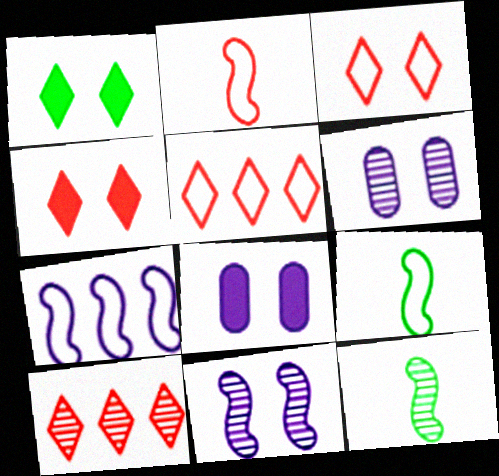[[5, 8, 12], 
[6, 10, 12], 
[8, 9, 10]]